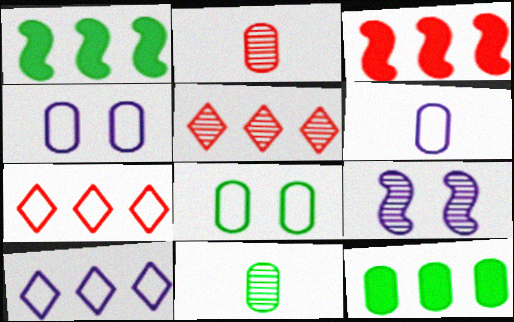[[2, 4, 12], 
[5, 9, 11], 
[8, 11, 12]]